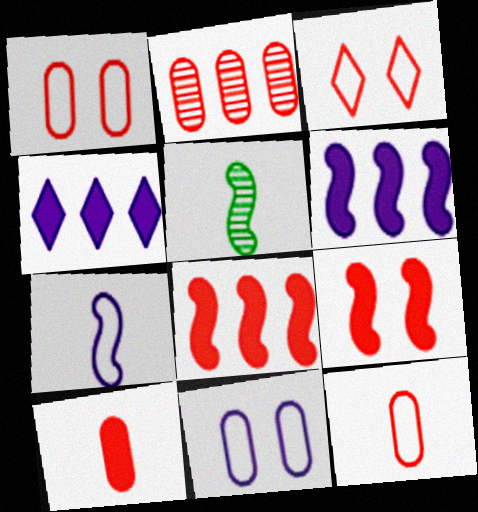[[1, 2, 10], 
[1, 4, 5]]